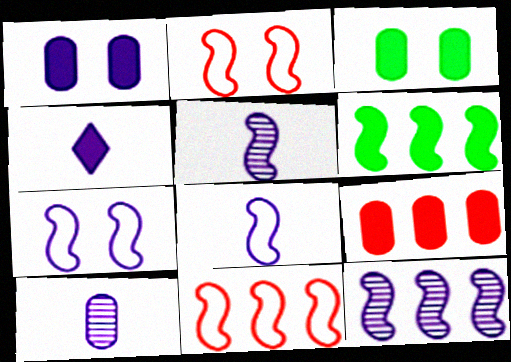[[2, 5, 6], 
[4, 8, 10], 
[6, 11, 12]]